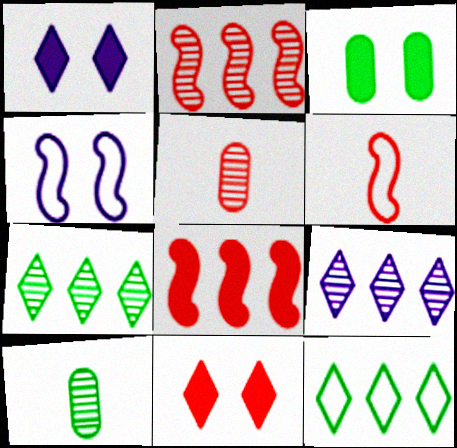[[3, 6, 9]]